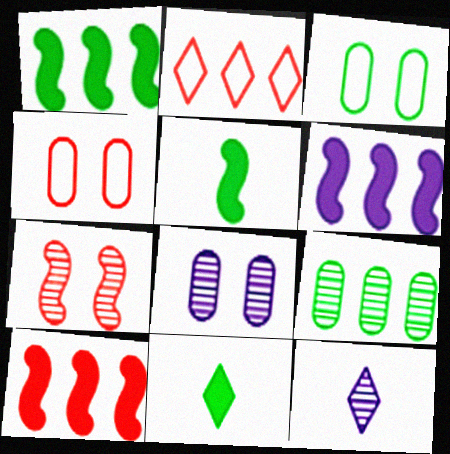[[1, 4, 12], 
[1, 6, 10], 
[2, 5, 8], 
[2, 6, 9], 
[3, 10, 12], 
[7, 9, 12]]